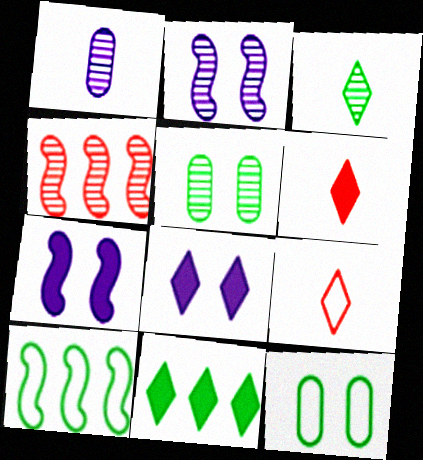[[6, 8, 11]]